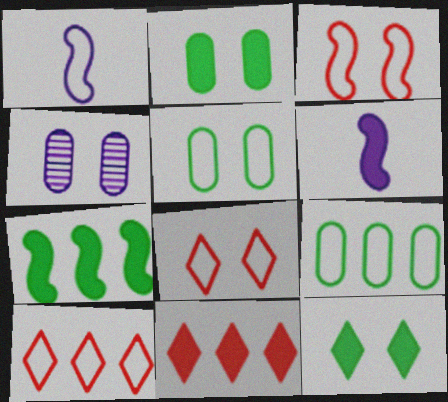[[1, 5, 10], 
[1, 8, 9], 
[2, 6, 11], 
[3, 4, 12]]